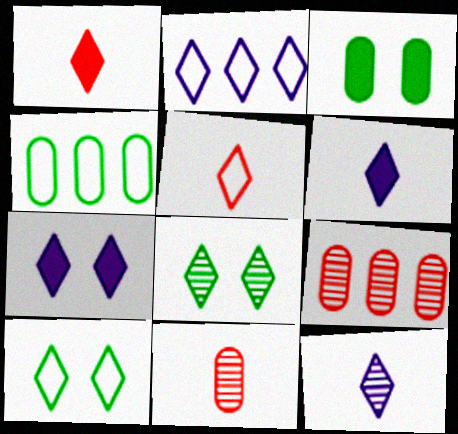[[1, 2, 8], 
[2, 5, 10], 
[2, 7, 12]]